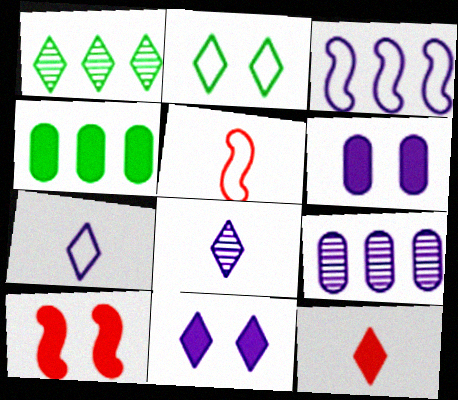[[1, 5, 6], 
[3, 6, 8]]